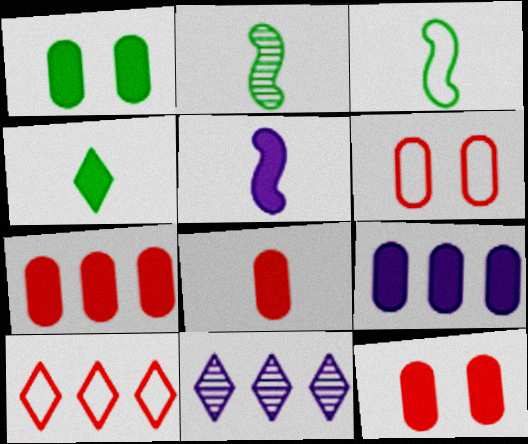[[1, 8, 9], 
[3, 11, 12], 
[4, 5, 8], 
[7, 8, 12]]